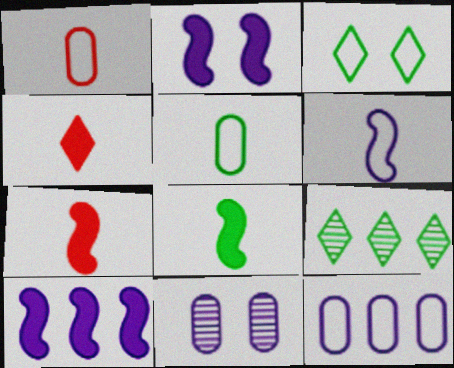[[1, 2, 9]]